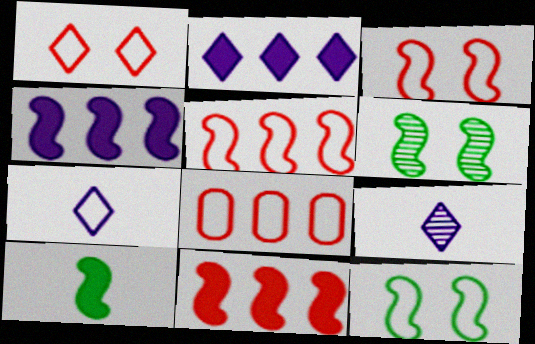[[7, 8, 12]]